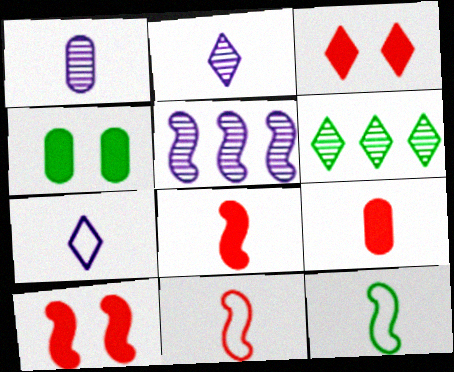[[2, 9, 12], 
[3, 6, 7], 
[4, 6, 12], 
[5, 10, 12]]